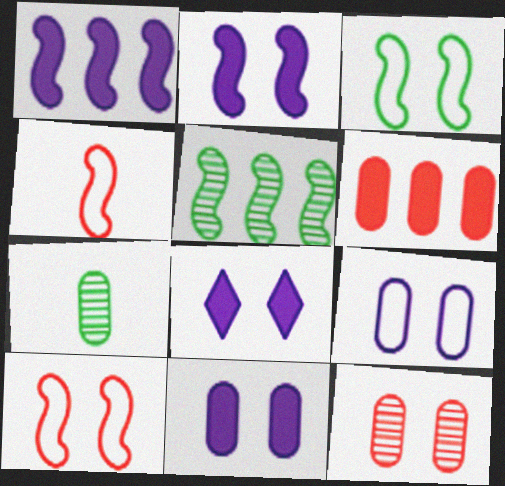[[2, 4, 5], 
[2, 8, 11], 
[3, 8, 12], 
[6, 7, 9]]